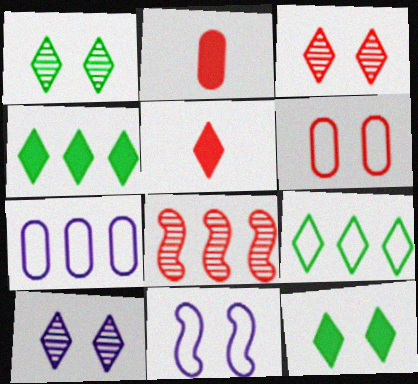[[1, 3, 10], 
[4, 7, 8], 
[5, 6, 8], 
[5, 9, 10]]